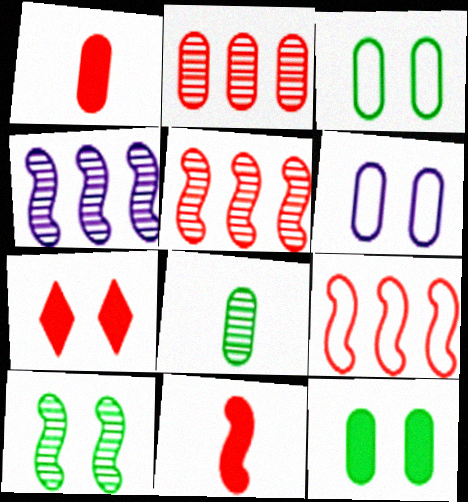[[6, 7, 10]]